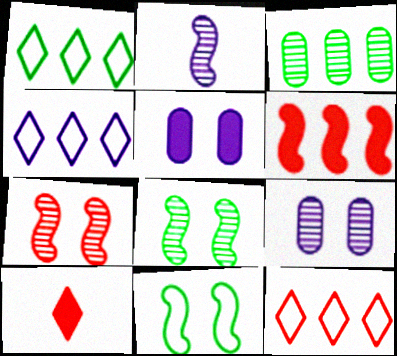[[1, 4, 12], 
[2, 4, 5], 
[2, 6, 11], 
[3, 4, 6]]